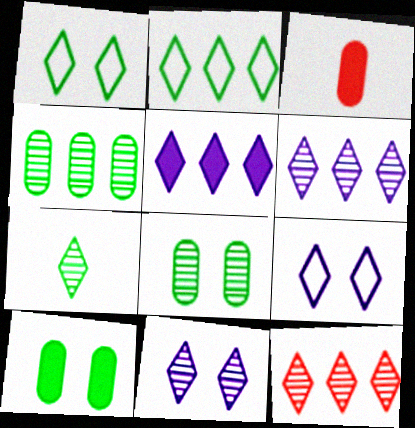[[2, 5, 12], 
[7, 11, 12]]